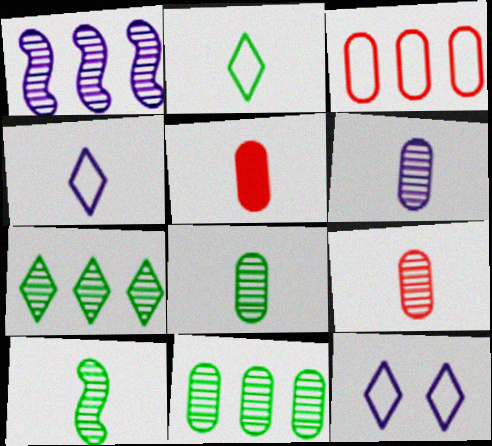[[4, 5, 10], 
[6, 8, 9]]